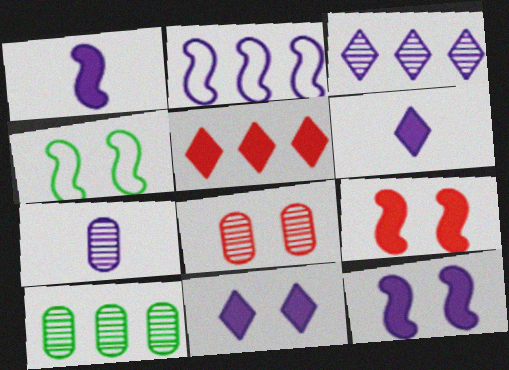[[2, 5, 10], 
[2, 7, 11], 
[4, 5, 7], 
[4, 8, 11], 
[7, 8, 10]]